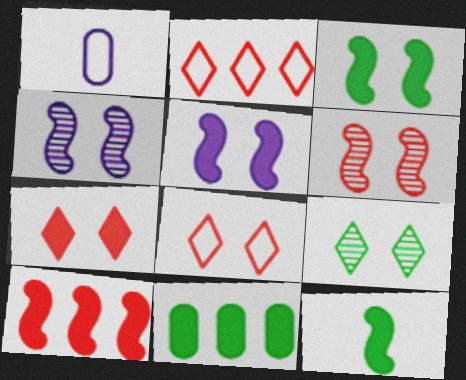[[1, 9, 10], 
[5, 10, 12]]